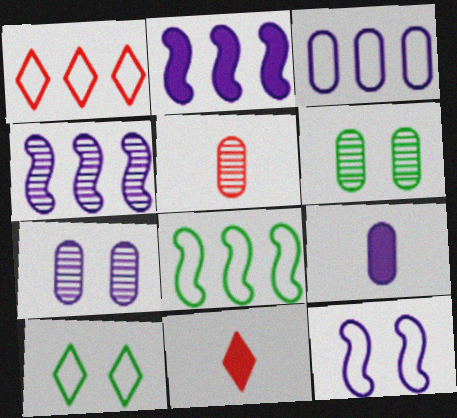[[1, 3, 8], 
[2, 5, 10], 
[3, 7, 9], 
[7, 8, 11]]